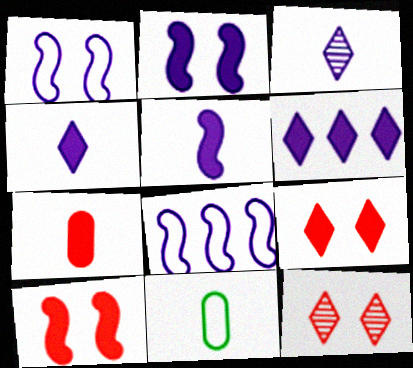[]